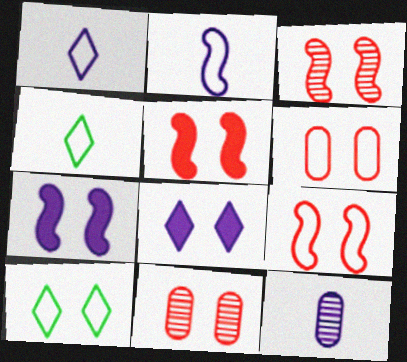[[3, 5, 9], 
[7, 10, 11]]